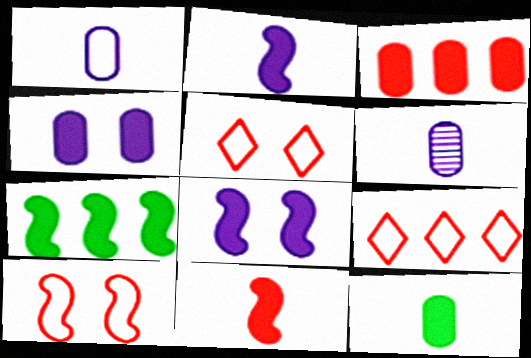[[3, 4, 12], 
[5, 6, 7], 
[7, 8, 11]]